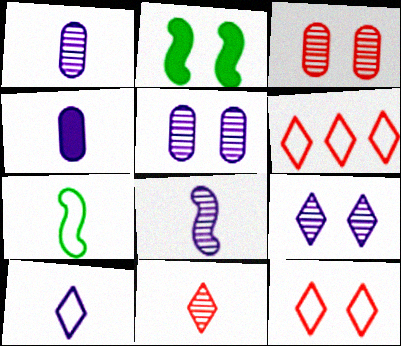[[1, 2, 6], 
[2, 5, 12], 
[4, 7, 11], 
[4, 8, 10]]